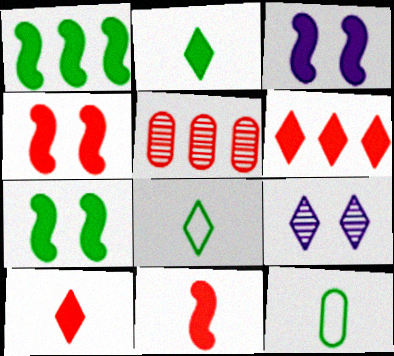[[1, 3, 11], 
[3, 4, 7], 
[3, 5, 8], 
[6, 8, 9]]